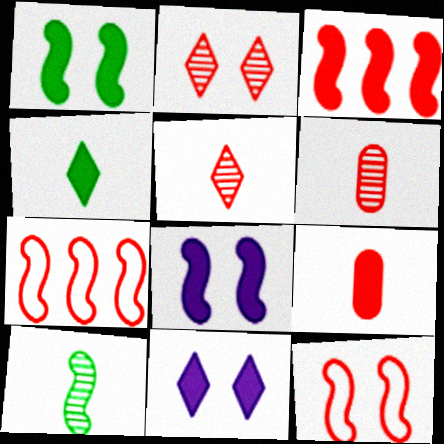[[2, 7, 9], 
[7, 8, 10]]